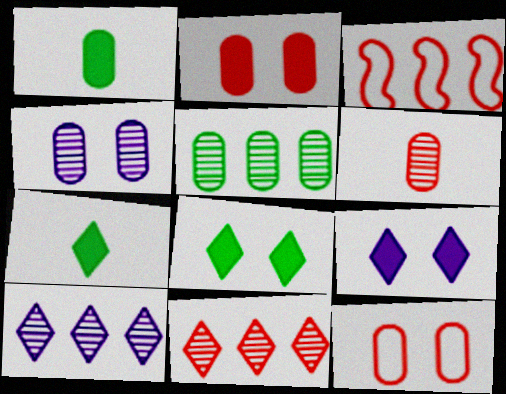[[3, 4, 7], 
[4, 5, 6]]